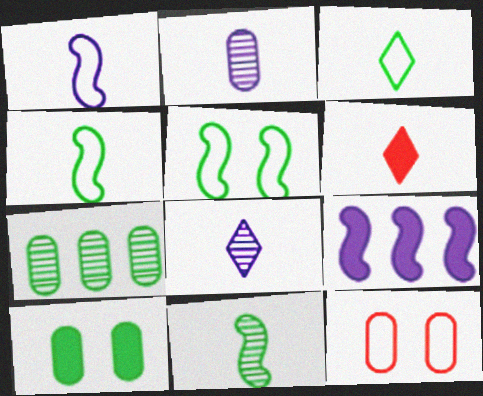[[2, 4, 6], 
[3, 6, 8], 
[6, 9, 10]]